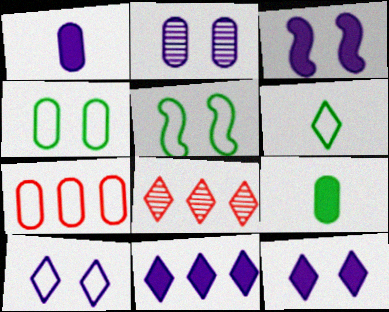[[1, 3, 11], 
[1, 5, 8], 
[2, 3, 10], 
[2, 7, 9], 
[6, 8, 12]]